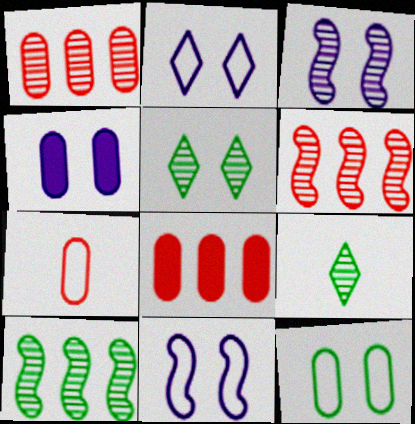[[1, 3, 9], 
[2, 3, 4], 
[8, 9, 11]]